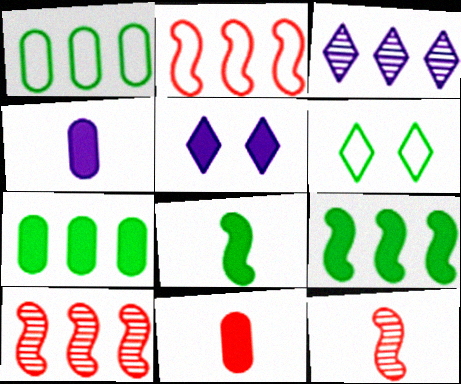[[1, 5, 12], 
[2, 3, 7], 
[4, 6, 10], 
[5, 9, 11]]